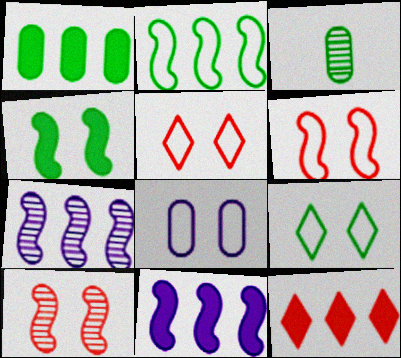[[1, 11, 12], 
[3, 5, 11], 
[6, 8, 9]]